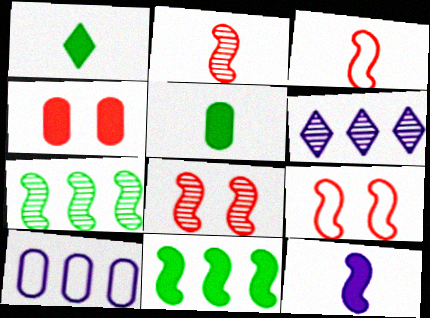[[1, 8, 10], 
[5, 6, 9], 
[7, 9, 12]]